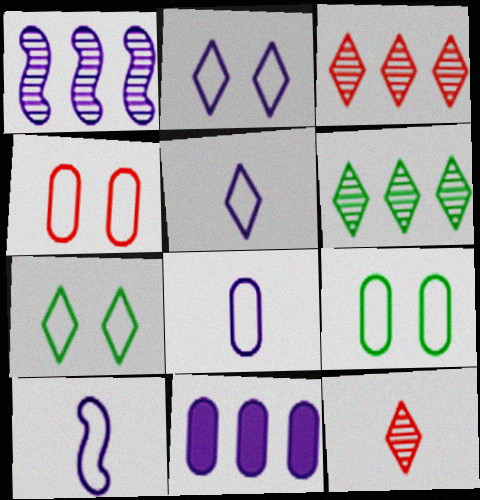[[5, 8, 10]]